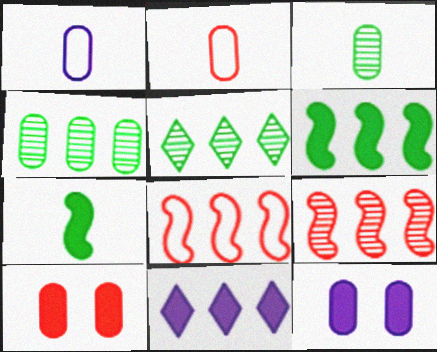[[1, 4, 10], 
[2, 4, 12], 
[4, 8, 11], 
[7, 10, 11]]